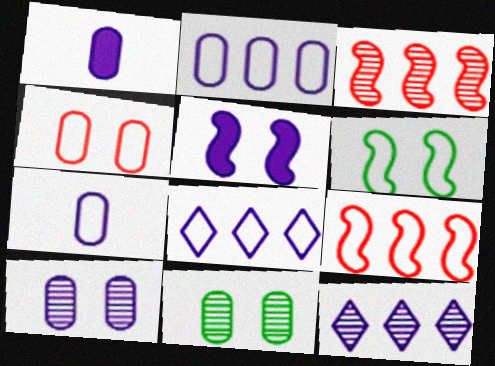[[1, 2, 10], 
[5, 7, 12]]